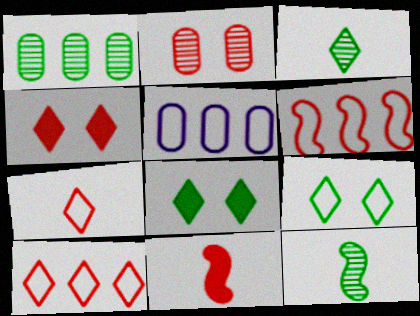[[2, 10, 11], 
[4, 5, 12]]